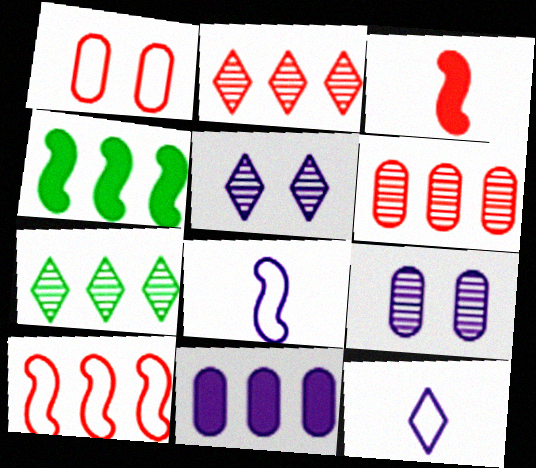[[1, 2, 3], 
[5, 8, 11], 
[7, 10, 11]]